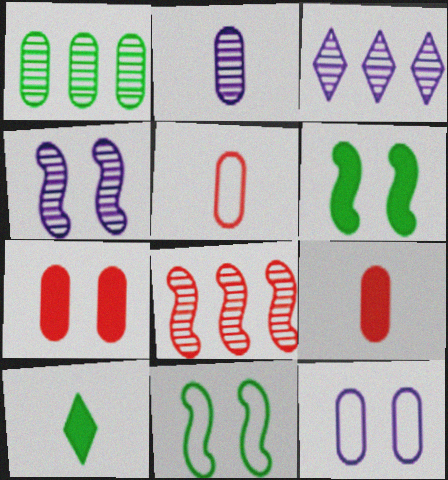[[1, 3, 8], 
[1, 9, 12], 
[1, 10, 11], 
[2, 3, 4], 
[3, 5, 6], 
[3, 9, 11], 
[8, 10, 12]]